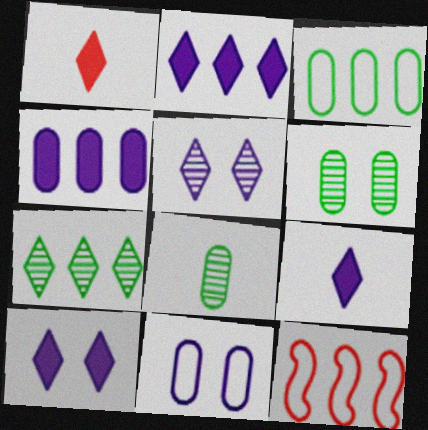[[2, 9, 10], 
[4, 7, 12], 
[6, 9, 12], 
[8, 10, 12]]